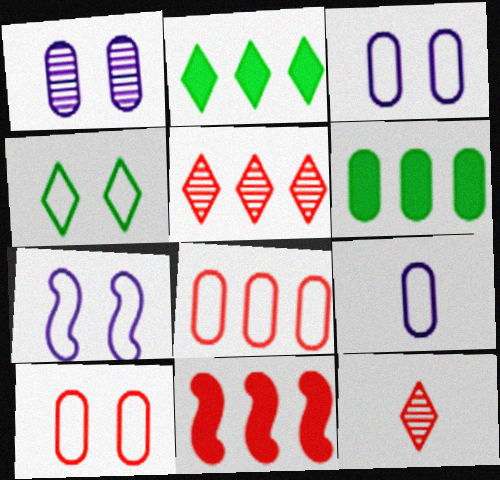[[4, 7, 10], 
[5, 8, 11], 
[6, 7, 12], 
[10, 11, 12]]